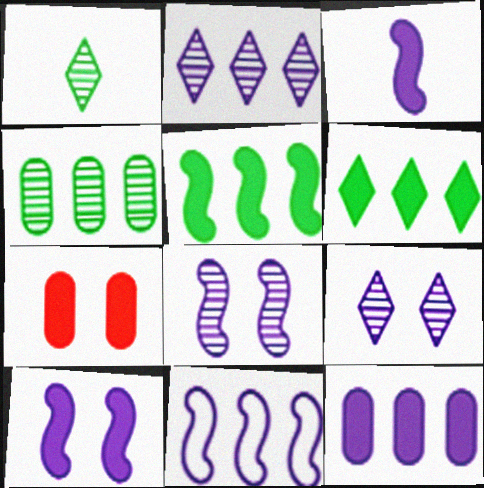[[1, 7, 11], 
[2, 11, 12], 
[3, 6, 7], 
[3, 8, 11]]